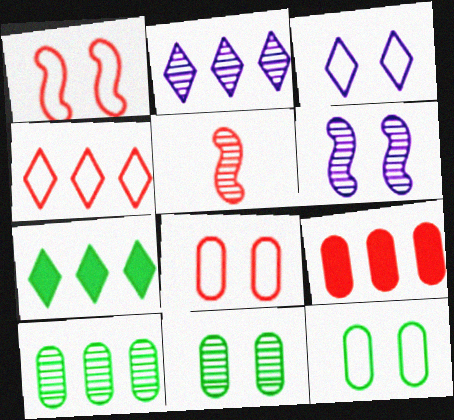[[1, 3, 12], 
[2, 4, 7], 
[2, 5, 11]]